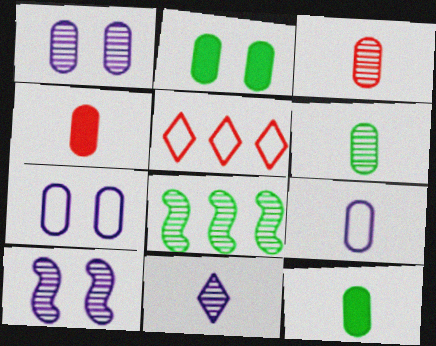[[3, 9, 12], 
[4, 6, 9], 
[5, 10, 12]]